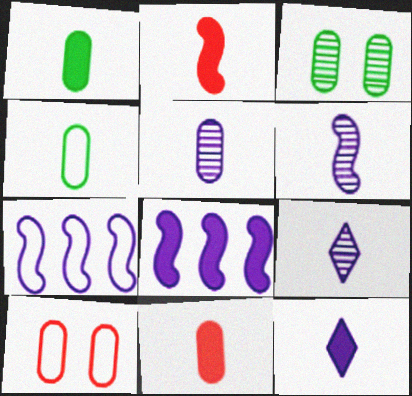[[1, 2, 12], 
[2, 4, 9], 
[4, 5, 11], 
[5, 6, 9]]